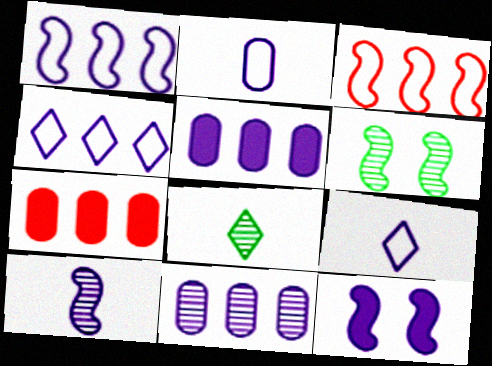[[1, 10, 12], 
[6, 7, 9], 
[9, 11, 12]]